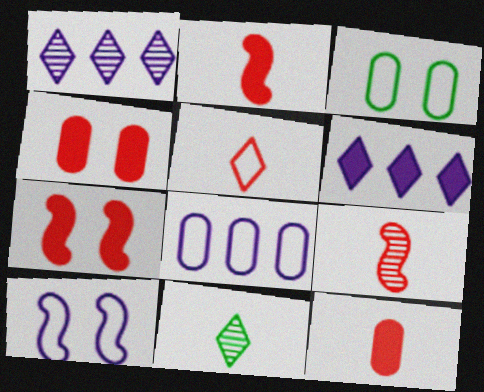[[1, 2, 3], 
[3, 6, 9], 
[5, 9, 12], 
[7, 8, 11]]